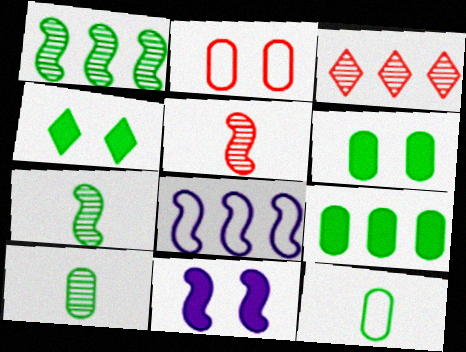[[1, 4, 12], 
[3, 8, 9], 
[3, 11, 12]]